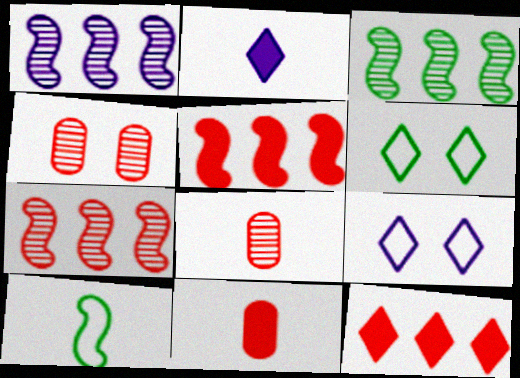[[1, 3, 7], 
[1, 6, 11], 
[2, 8, 10], 
[3, 9, 11]]